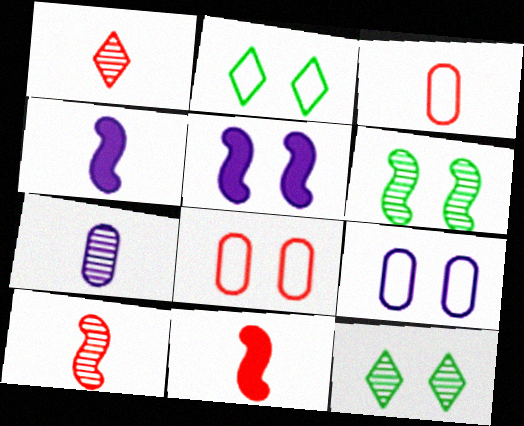[[1, 3, 11], 
[5, 8, 12]]